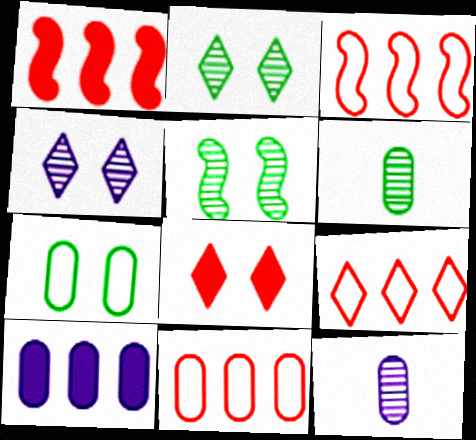[[3, 9, 11]]